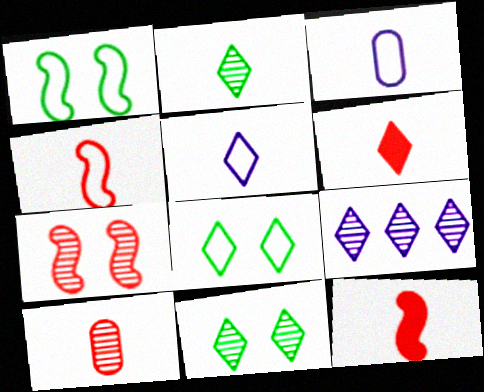[[2, 3, 12], 
[2, 5, 6], 
[4, 6, 10], 
[6, 8, 9]]